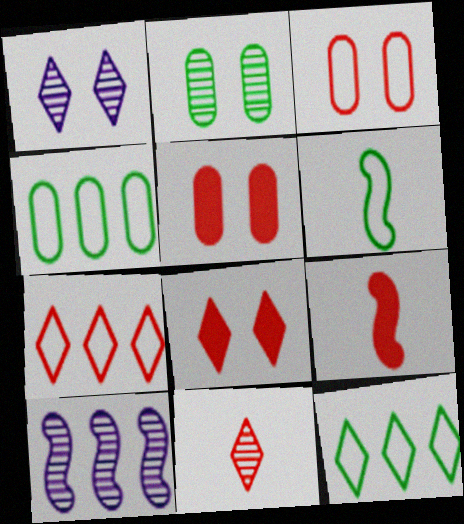[[1, 4, 9], 
[2, 10, 11], 
[7, 8, 11]]